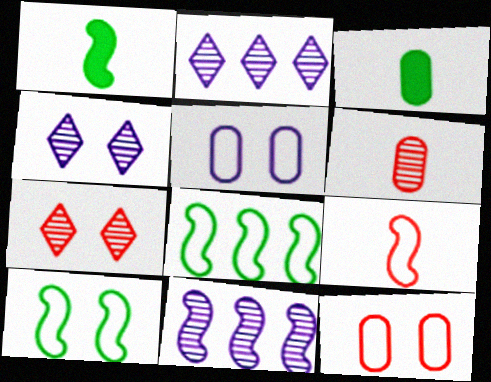[[1, 2, 12]]